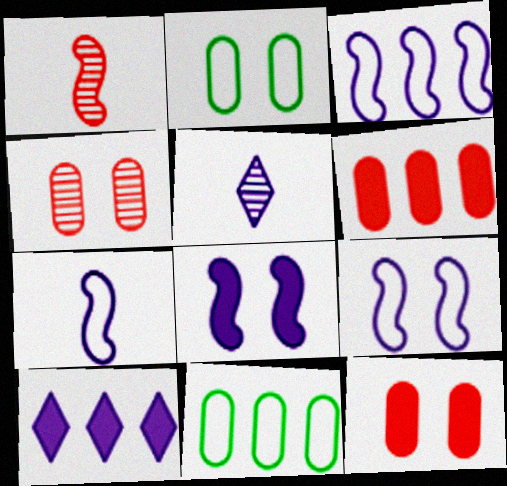[[1, 2, 10], 
[3, 7, 9]]